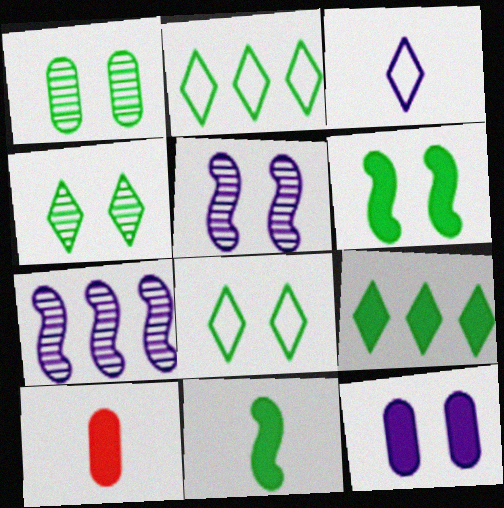[[1, 2, 11], 
[1, 6, 8], 
[2, 5, 10], 
[3, 7, 12], 
[7, 8, 10]]